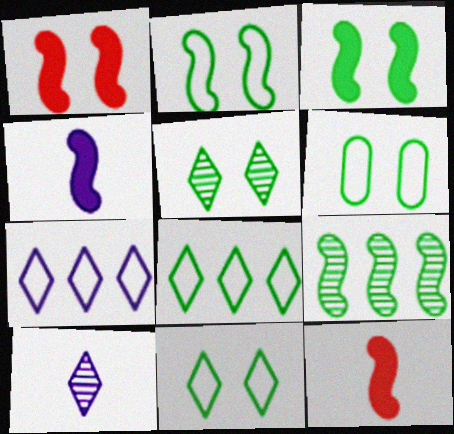[[2, 6, 11], 
[3, 5, 6]]